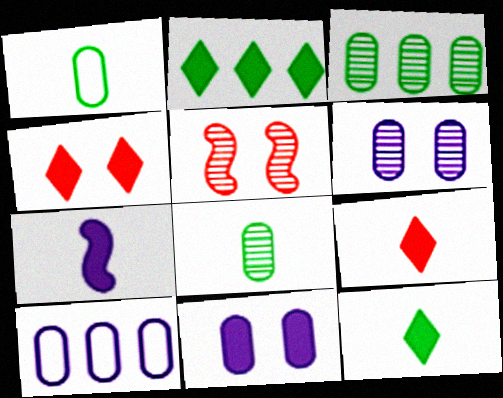[[5, 10, 12]]